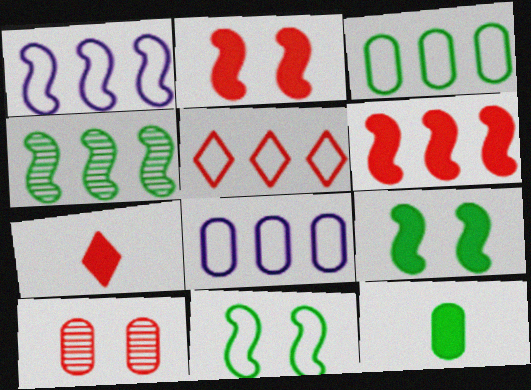[[1, 3, 5], 
[1, 4, 6], 
[8, 10, 12]]